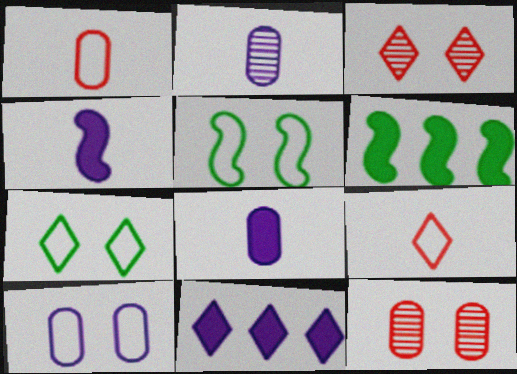[]